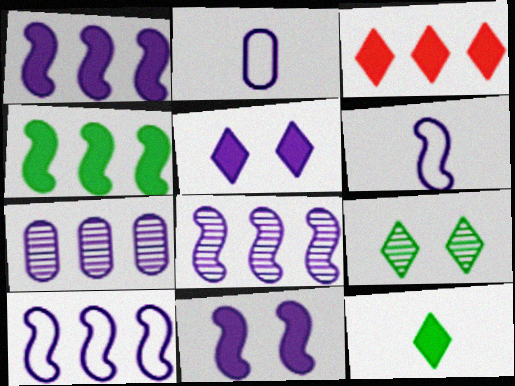[[1, 8, 10], 
[2, 5, 8], 
[3, 5, 12], 
[5, 6, 7], 
[6, 8, 11]]